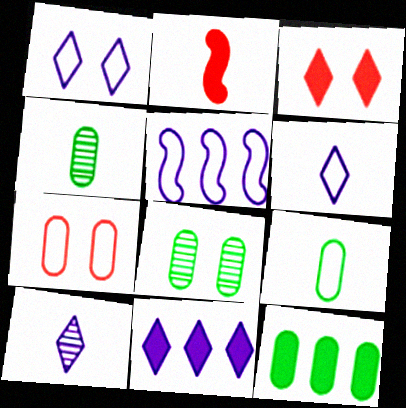[[1, 10, 11], 
[2, 4, 6], 
[2, 9, 10], 
[3, 4, 5], 
[8, 9, 12]]